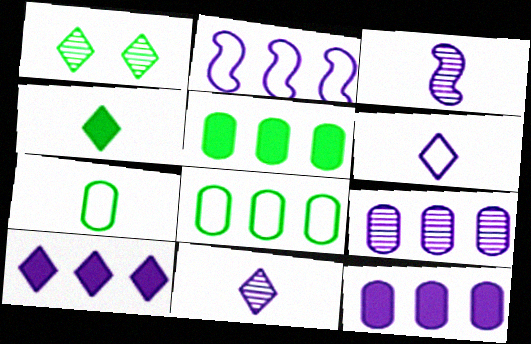[[2, 9, 10]]